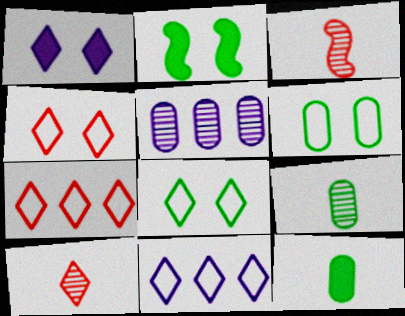[]